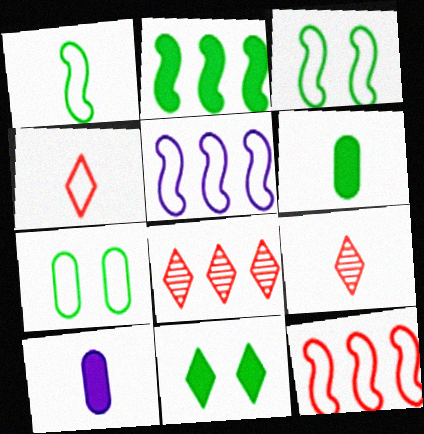[[1, 9, 10], 
[2, 6, 11], 
[3, 8, 10], 
[4, 5, 7]]